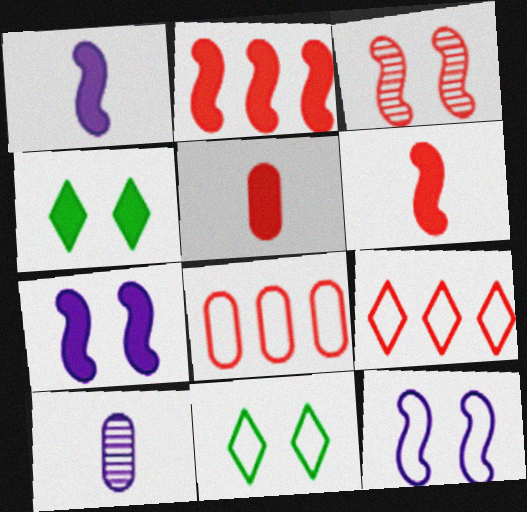[[2, 10, 11], 
[3, 5, 9]]